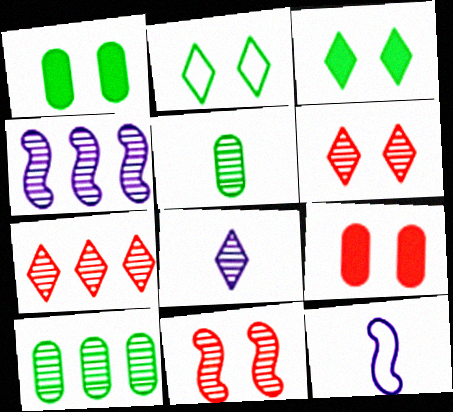[[1, 7, 12], 
[4, 5, 6], 
[4, 7, 10], 
[8, 10, 11]]